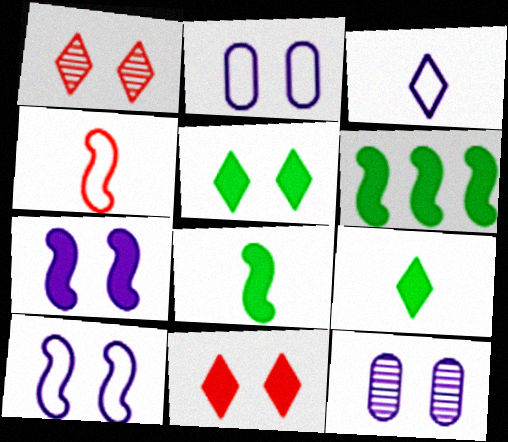[]